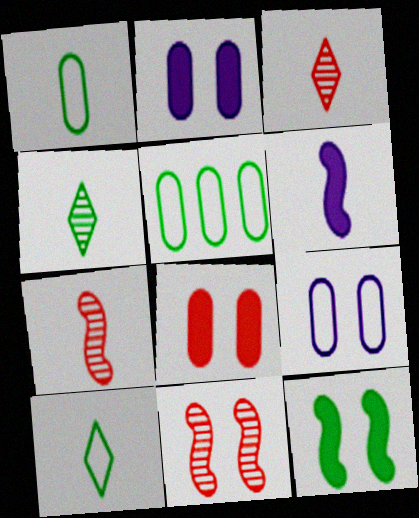[[1, 3, 6], 
[4, 5, 12]]